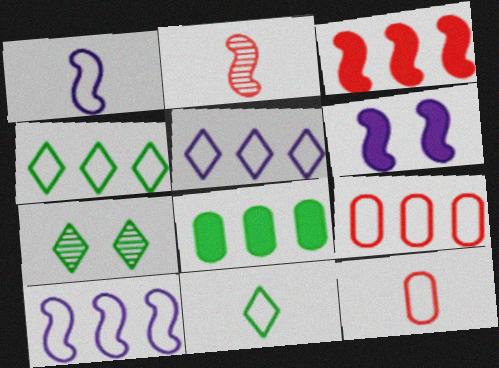[[1, 11, 12], 
[4, 9, 10]]